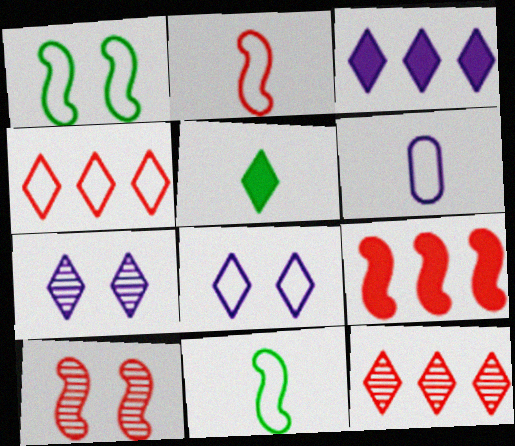[[1, 4, 6], 
[2, 9, 10], 
[4, 5, 7], 
[5, 8, 12]]